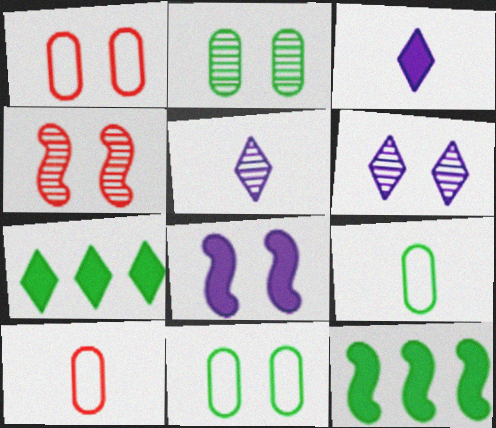[[1, 5, 12], 
[2, 4, 6], 
[6, 10, 12]]